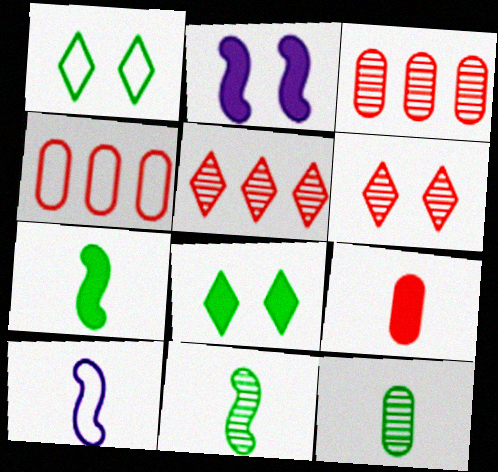[[1, 4, 10], 
[3, 8, 10]]